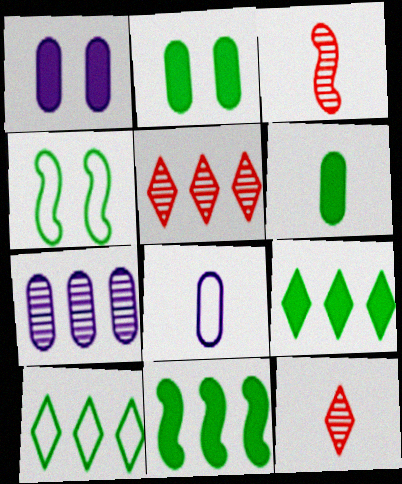[[1, 3, 10], 
[1, 7, 8]]